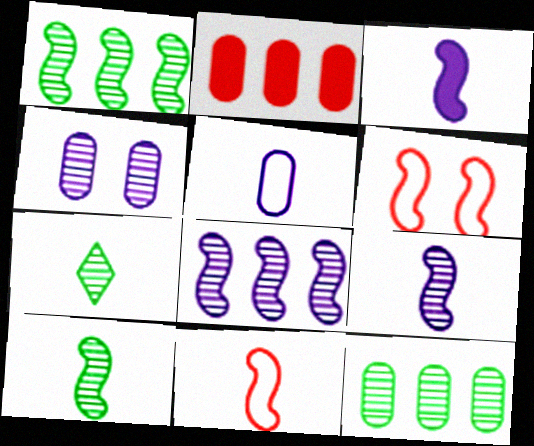[[1, 3, 6], 
[3, 10, 11]]